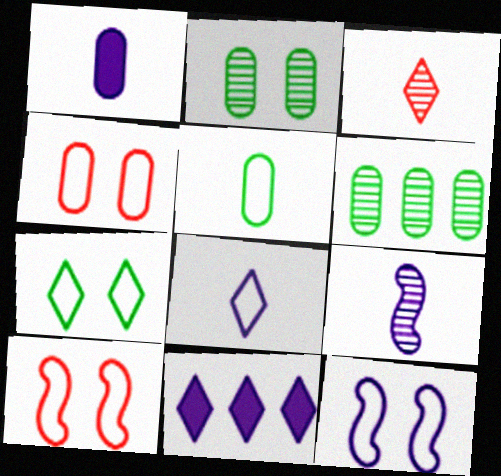[[1, 4, 6], 
[1, 8, 9], 
[3, 7, 11], 
[4, 7, 12]]